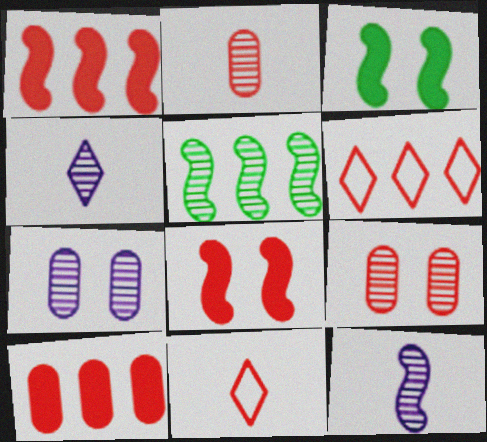[[1, 9, 11], 
[2, 6, 8], 
[4, 5, 9]]